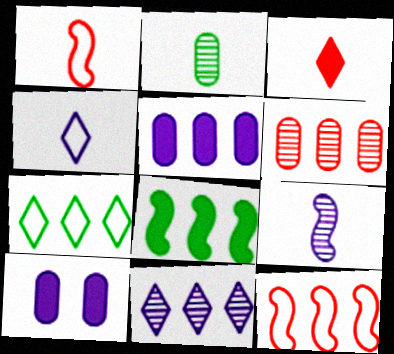[[3, 8, 10]]